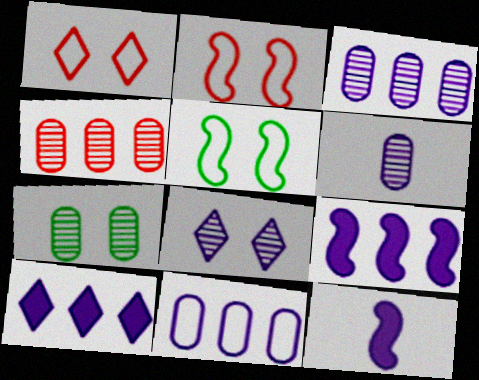[[4, 6, 7], 
[8, 11, 12]]